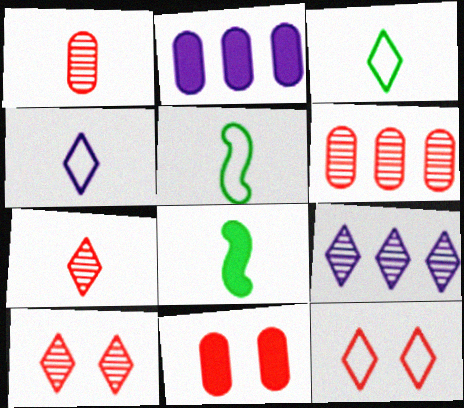[[1, 4, 8], 
[2, 5, 10], 
[5, 9, 11]]